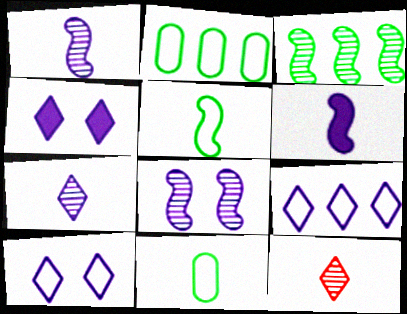[[4, 7, 9], 
[6, 11, 12]]